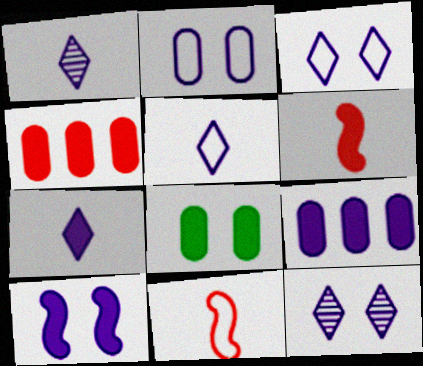[[1, 5, 7], 
[2, 10, 12], 
[7, 9, 10]]